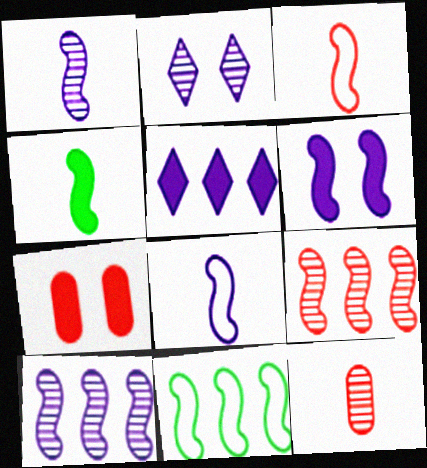[[1, 3, 4], 
[4, 5, 7], 
[6, 8, 10]]